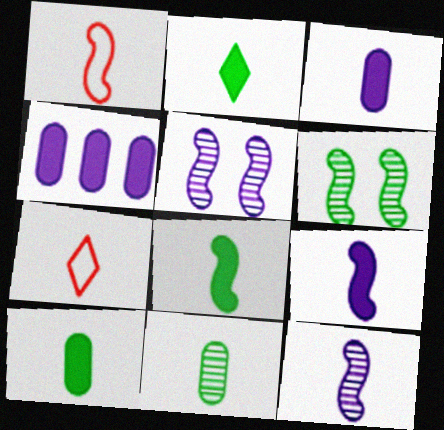[[1, 8, 12], 
[2, 8, 10], 
[4, 6, 7], 
[7, 9, 11], 
[7, 10, 12]]